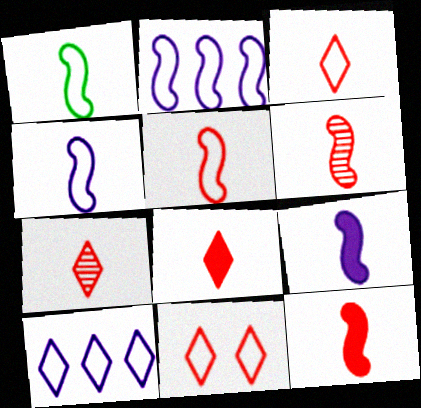[[1, 4, 5], 
[1, 6, 9], 
[3, 7, 8], 
[5, 6, 12]]